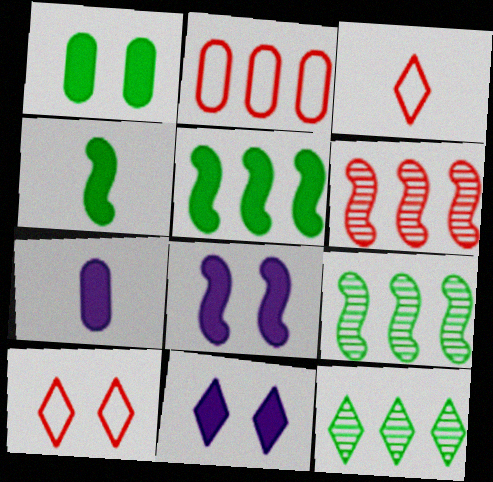[[3, 11, 12], 
[7, 9, 10]]